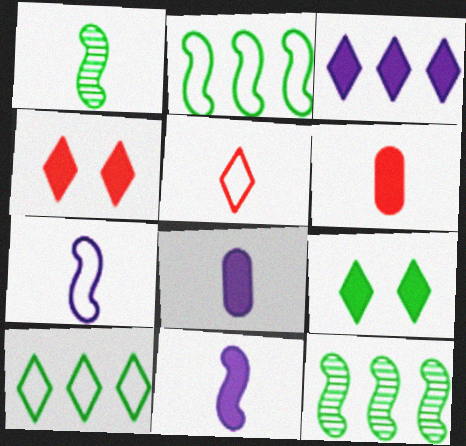[[1, 5, 8]]